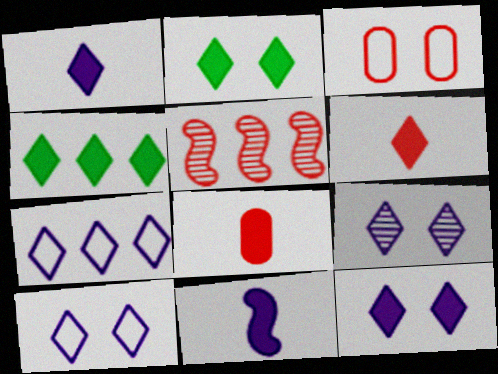[[1, 7, 9], 
[3, 5, 6], 
[4, 6, 12], 
[9, 10, 12]]